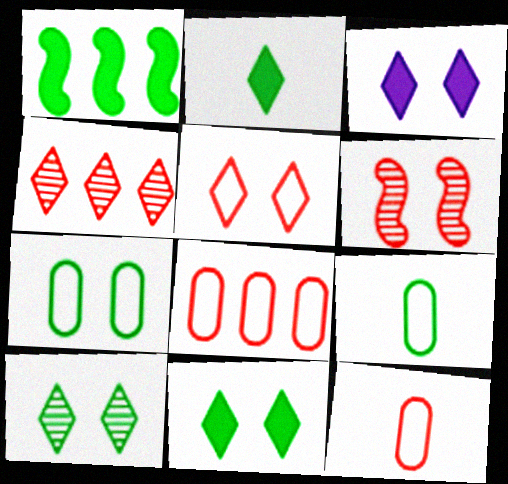[[1, 9, 10], 
[3, 5, 10], 
[3, 6, 7]]